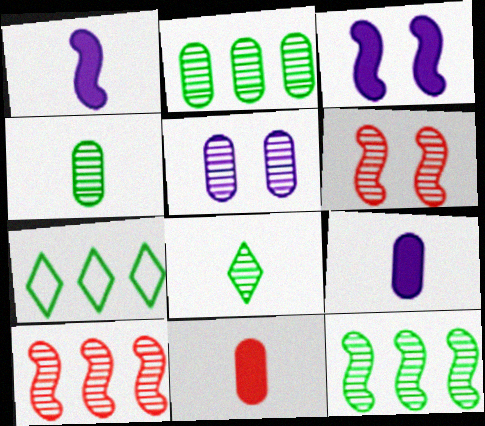[[5, 8, 10], 
[6, 7, 9]]